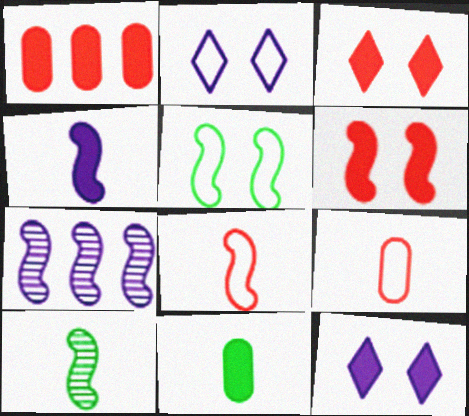[[1, 2, 10], 
[4, 8, 10]]